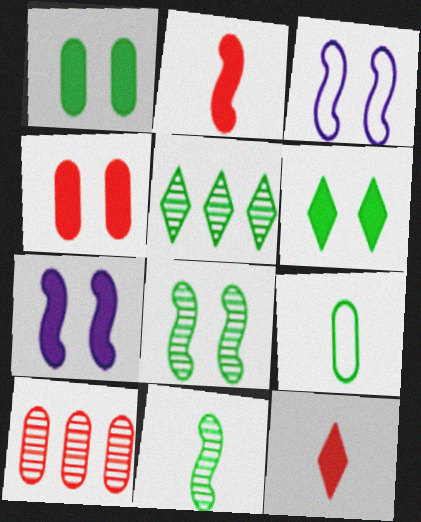[[4, 6, 7]]